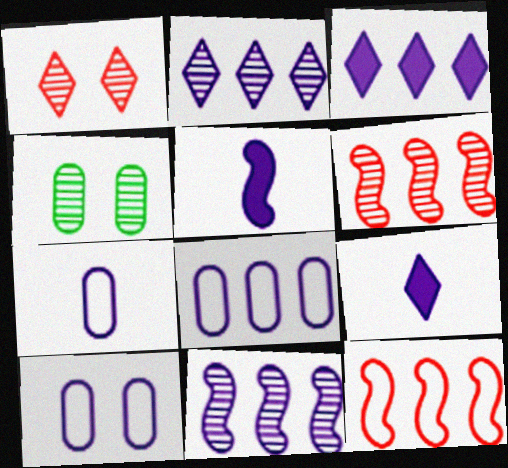[[2, 5, 10], 
[3, 8, 11], 
[4, 9, 12], 
[7, 8, 10], 
[9, 10, 11]]